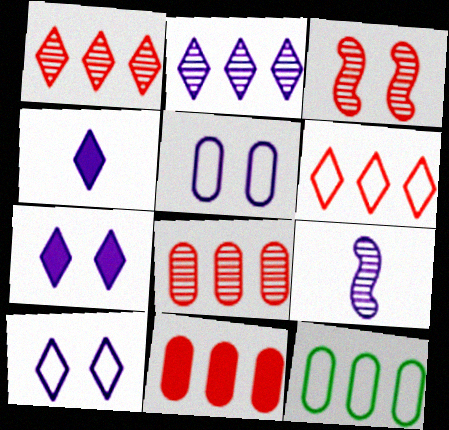[[2, 4, 10], 
[3, 4, 12]]